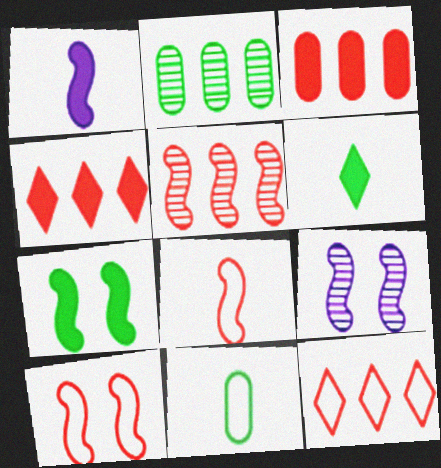[[3, 5, 12], 
[4, 9, 11], 
[7, 9, 10]]